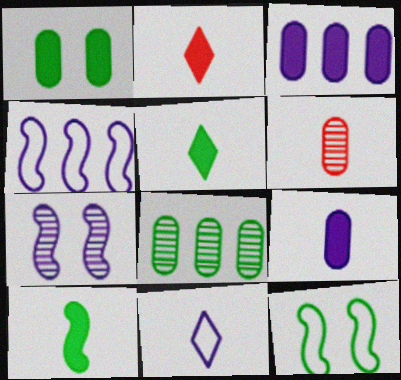[[2, 9, 10], 
[3, 7, 11], 
[5, 8, 12], 
[6, 10, 11]]